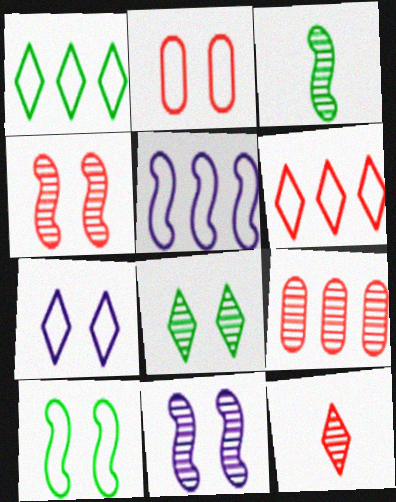[[2, 7, 10], 
[4, 9, 12]]